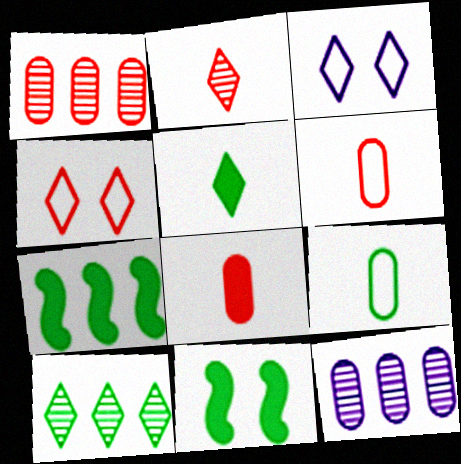[[9, 10, 11]]